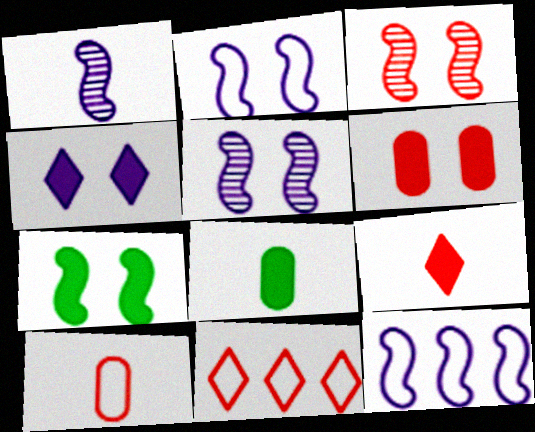[[2, 3, 7], 
[4, 6, 7], 
[5, 8, 11]]